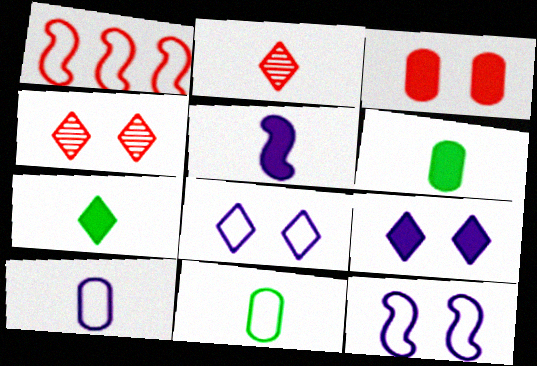[[1, 2, 3], 
[1, 8, 11], 
[2, 5, 11]]